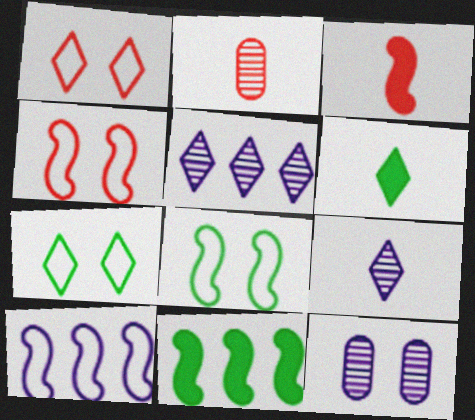[[1, 5, 6]]